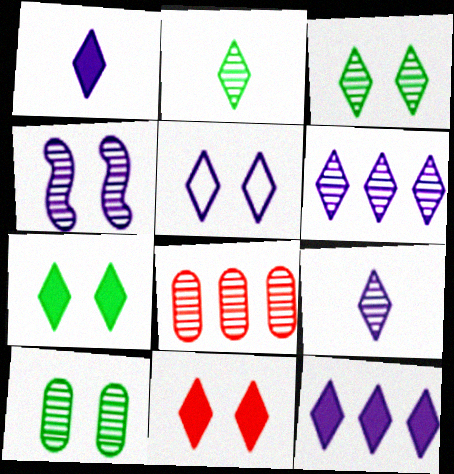[[1, 5, 6], 
[2, 4, 8], 
[3, 5, 11], 
[5, 9, 12]]